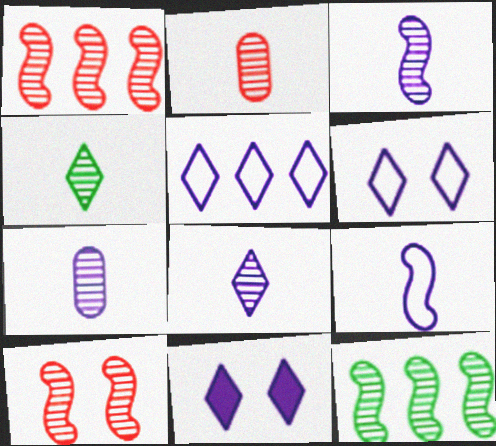[[2, 3, 4], 
[3, 7, 8], 
[3, 10, 12], 
[5, 8, 11]]